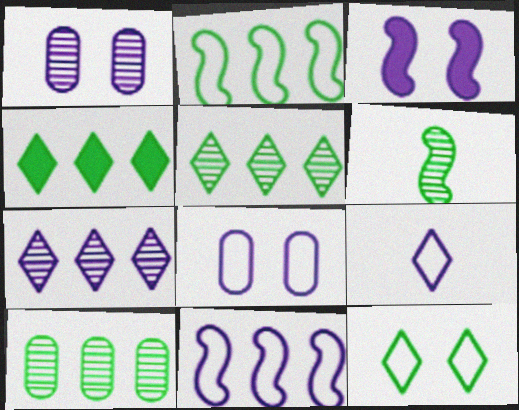[[2, 4, 10], 
[8, 9, 11]]